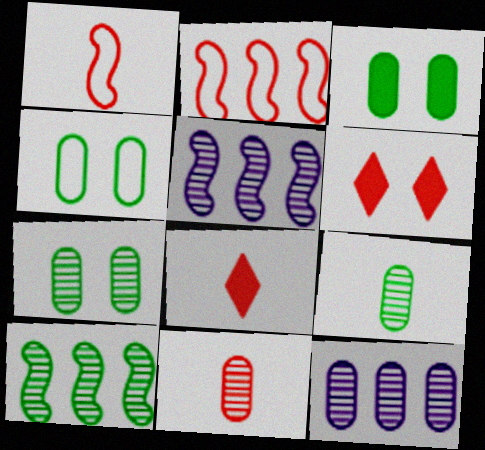[[1, 8, 11], 
[2, 6, 11], 
[3, 4, 7], 
[4, 5, 8], 
[7, 11, 12]]